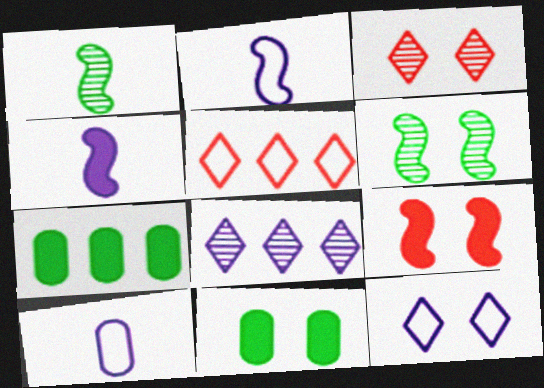[[2, 3, 7]]